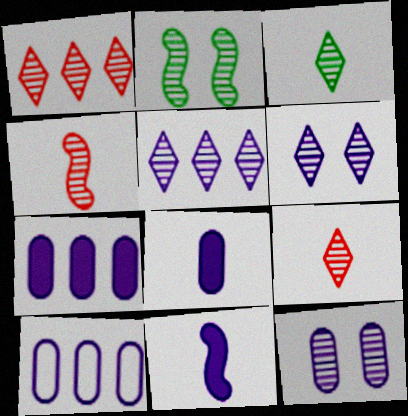[[1, 3, 6], 
[6, 10, 11], 
[8, 10, 12]]